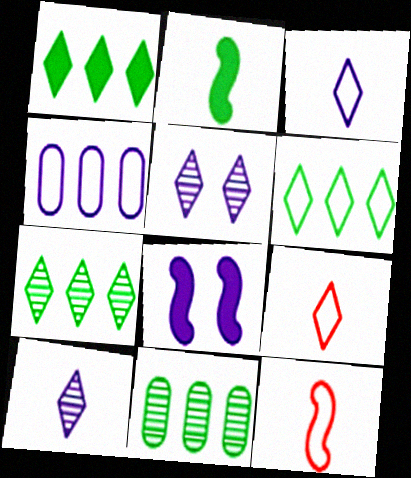[[1, 5, 9], 
[1, 6, 7], 
[4, 8, 10], 
[8, 9, 11]]